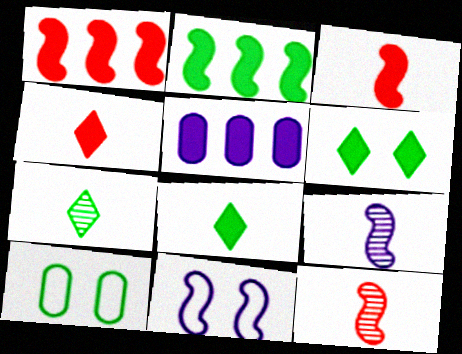[[2, 7, 10], 
[2, 11, 12], 
[3, 5, 6]]